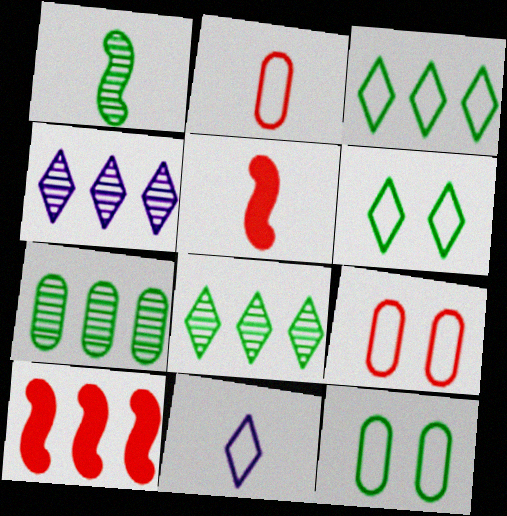[[4, 5, 12]]